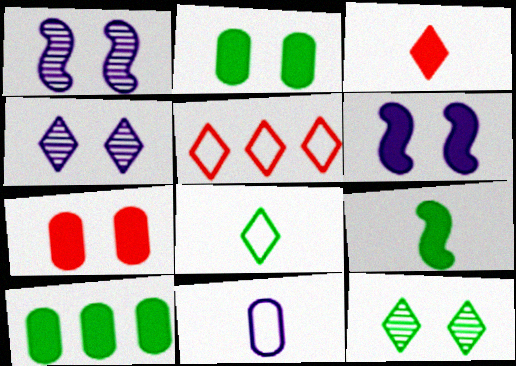[[3, 6, 10]]